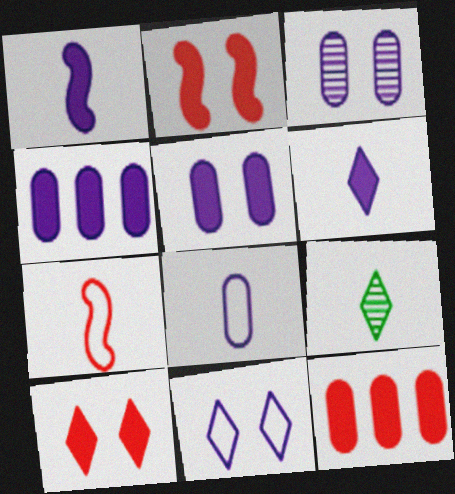[[3, 4, 8]]